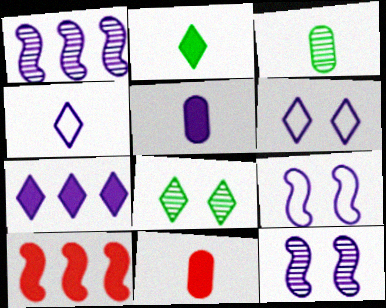[[1, 5, 6], 
[3, 6, 10]]